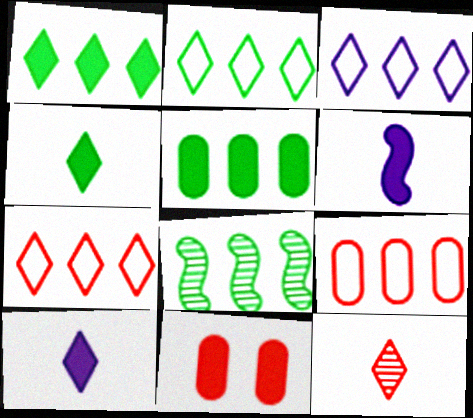[[1, 6, 11], 
[2, 3, 7], 
[2, 5, 8]]